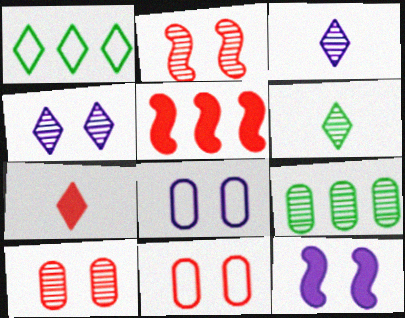[[1, 4, 7], 
[2, 3, 9], 
[4, 8, 12], 
[5, 6, 8]]